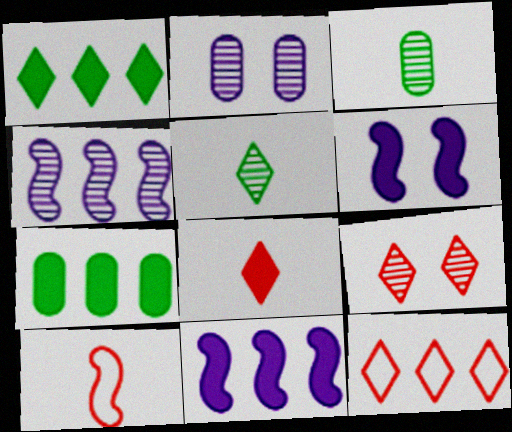[[1, 2, 10], 
[3, 4, 9], 
[3, 6, 12], 
[4, 7, 12], 
[6, 7, 8], 
[8, 9, 12]]